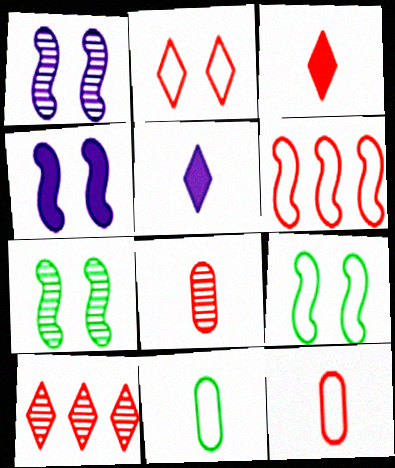[[2, 3, 10], 
[2, 6, 12], 
[4, 10, 11]]